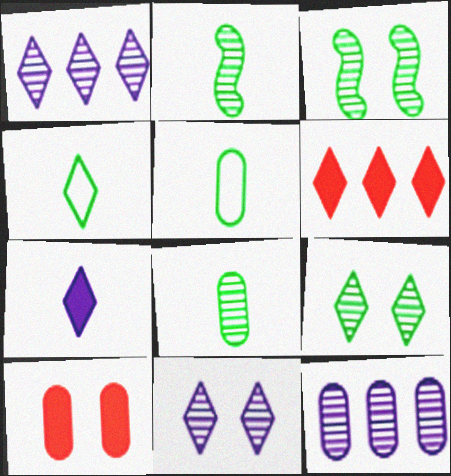[[4, 6, 11], 
[5, 10, 12]]